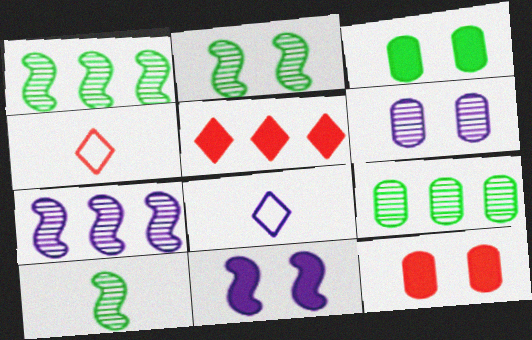[[1, 2, 10], 
[1, 8, 12], 
[3, 4, 7], 
[4, 9, 11]]